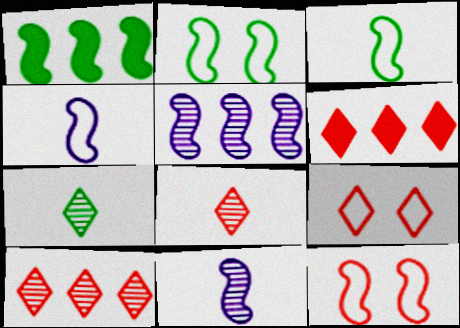[[1, 11, 12], 
[6, 8, 9]]